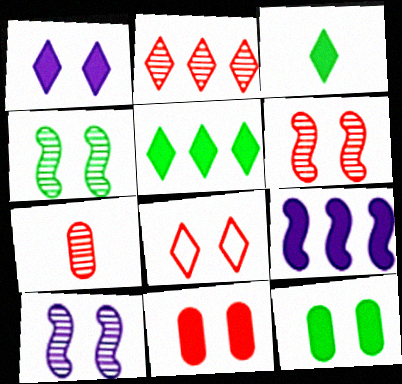[[2, 6, 7], 
[3, 9, 11], 
[4, 6, 10], 
[6, 8, 11], 
[8, 10, 12]]